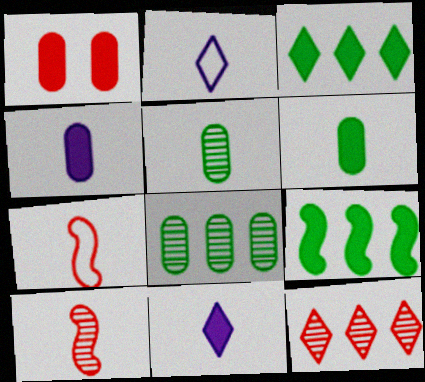[[1, 7, 12], 
[1, 9, 11], 
[2, 6, 10], 
[5, 7, 11]]